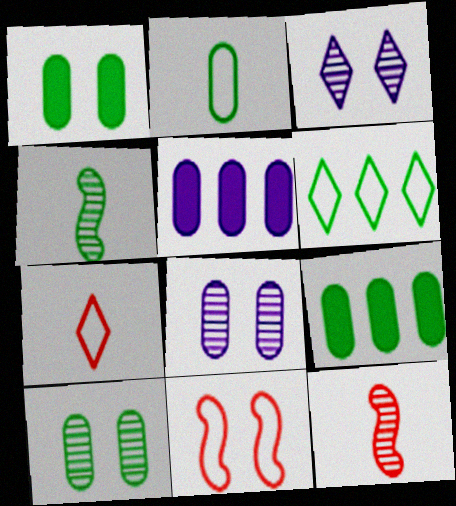[[1, 3, 11], 
[1, 4, 6], 
[2, 9, 10]]